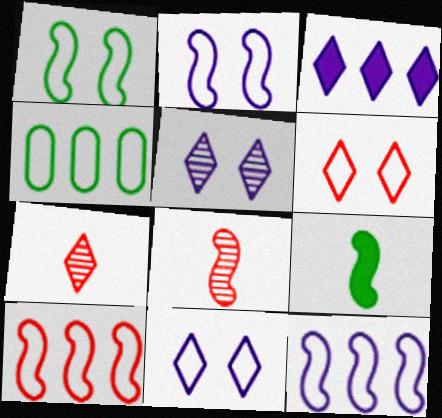[]